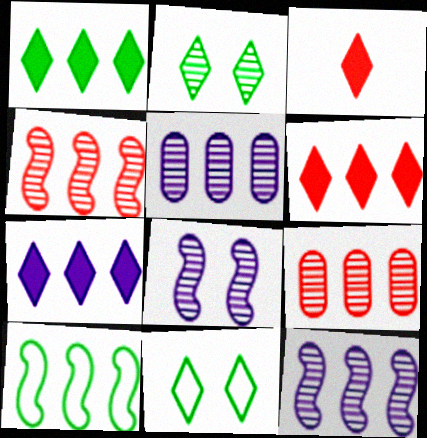[[1, 6, 7], 
[5, 6, 10], 
[7, 9, 10]]